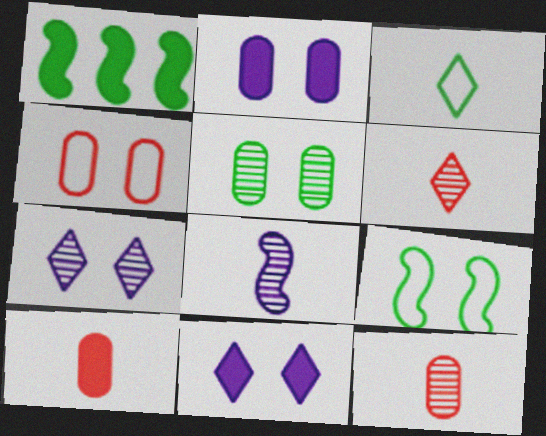[[1, 3, 5], 
[1, 10, 11], 
[2, 4, 5], 
[3, 8, 10]]